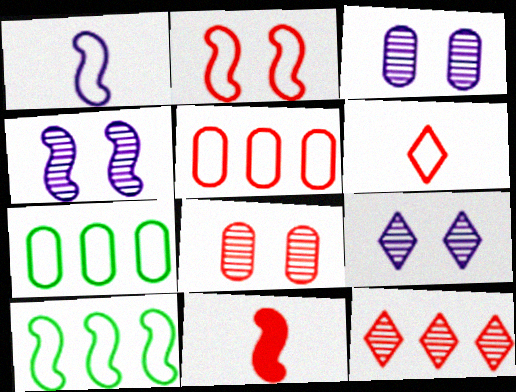[[1, 2, 10], 
[2, 5, 6], 
[3, 4, 9], 
[4, 10, 11], 
[7, 9, 11]]